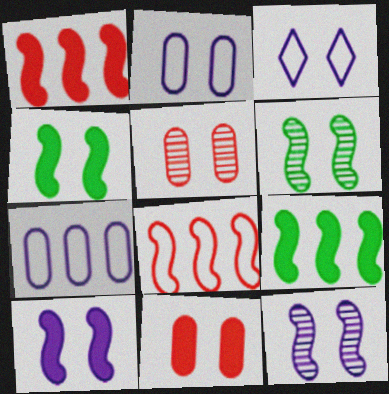[[3, 4, 5], 
[3, 6, 11]]